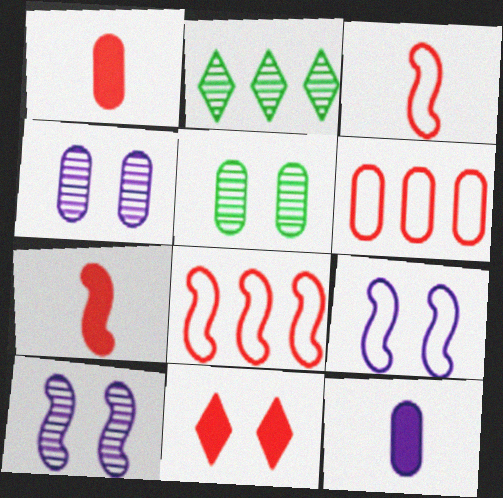[[1, 2, 9], 
[5, 6, 12], 
[5, 9, 11]]